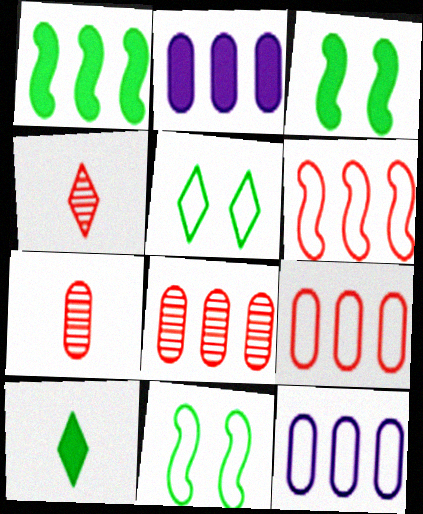[[2, 4, 11], 
[3, 4, 12]]